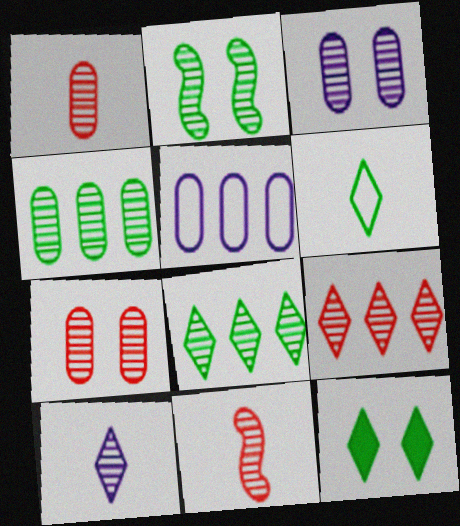[[1, 3, 4], 
[3, 8, 11], 
[5, 11, 12], 
[6, 8, 12], 
[7, 9, 11]]